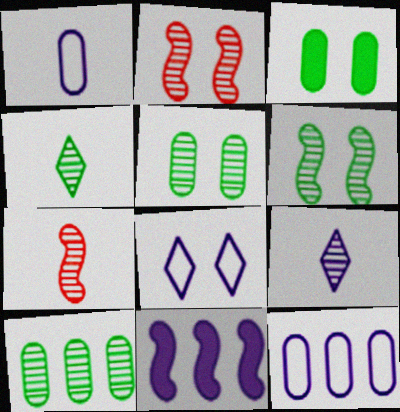[[2, 3, 8], 
[2, 9, 10], 
[4, 6, 10]]